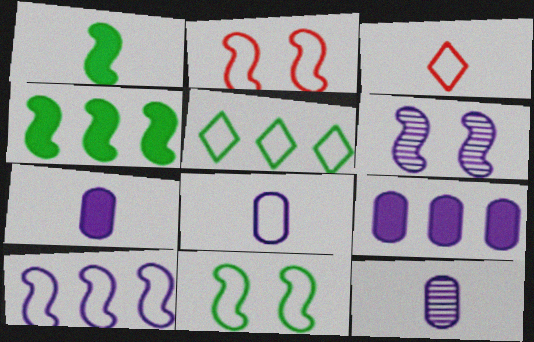[[1, 3, 12], 
[2, 5, 8], 
[7, 8, 12]]